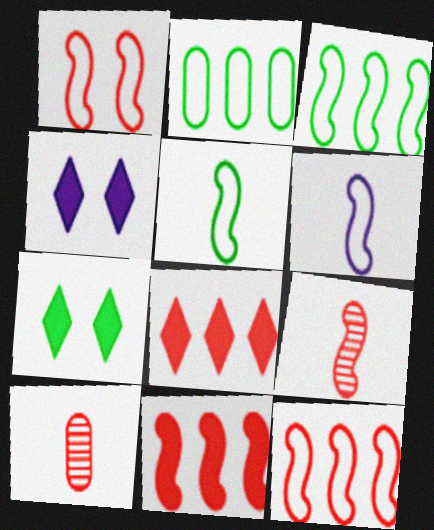[[1, 3, 6], 
[1, 8, 10], 
[1, 9, 11], 
[2, 4, 9], 
[3, 4, 10]]